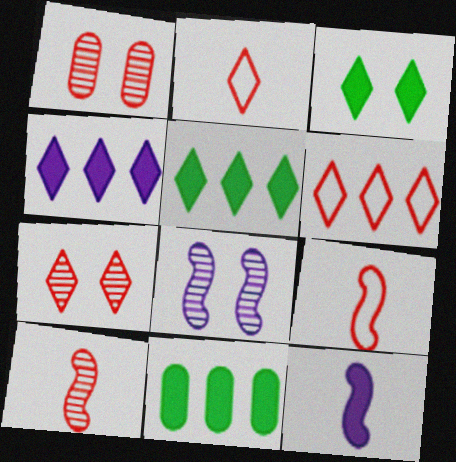[[2, 8, 11]]